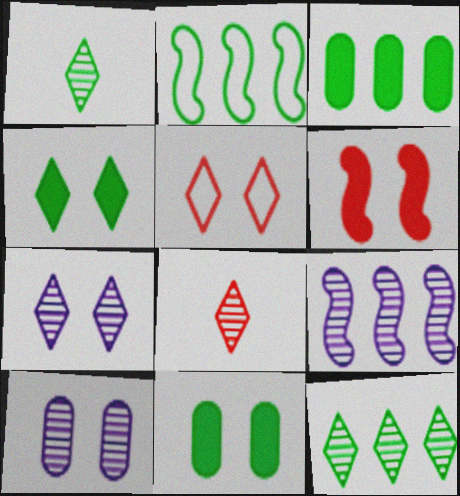[[1, 2, 11], 
[2, 3, 12], 
[4, 5, 7], 
[7, 8, 12]]